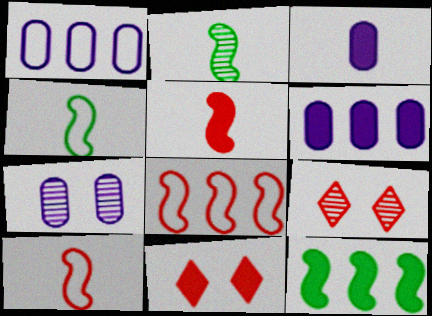[[1, 2, 11], 
[1, 3, 7], 
[3, 11, 12], 
[4, 6, 9]]